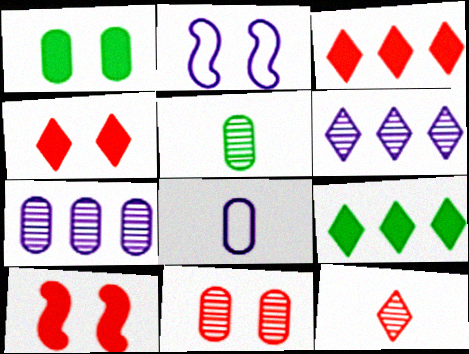[[2, 3, 5], 
[5, 7, 11]]